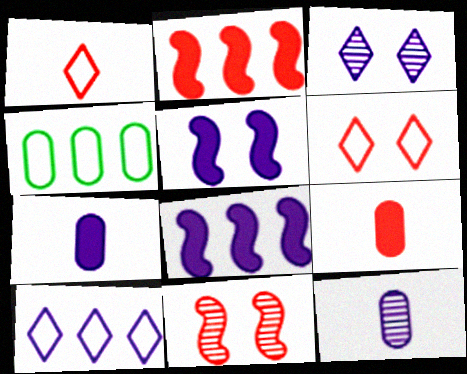[[5, 10, 12]]